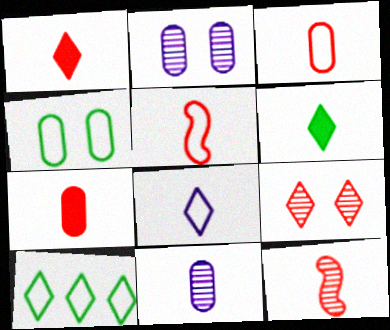[[1, 3, 12], 
[5, 6, 11]]